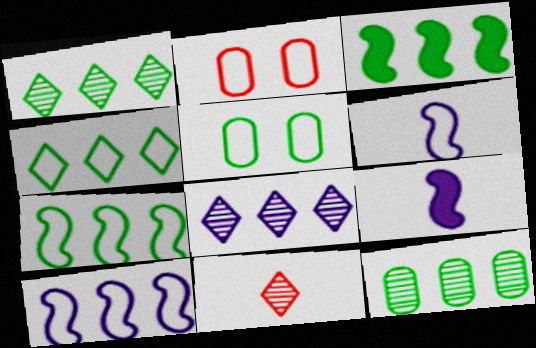[[1, 2, 9], 
[2, 4, 6], 
[3, 4, 12]]